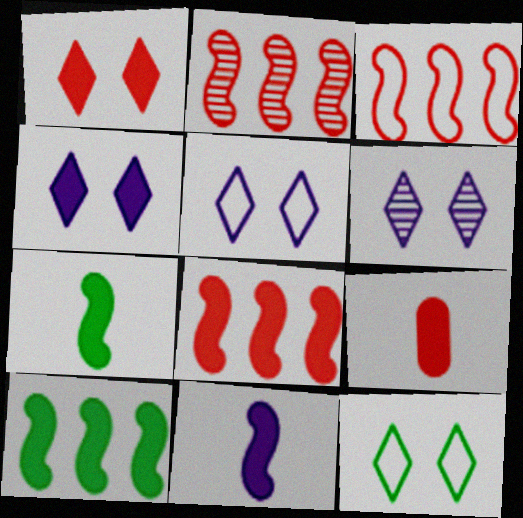[[1, 6, 12], 
[1, 8, 9], 
[2, 3, 8], 
[4, 5, 6], 
[4, 9, 10]]